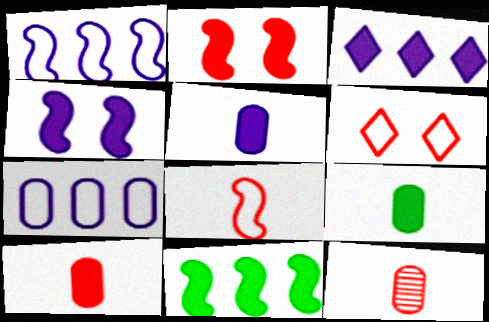[[2, 3, 9], 
[3, 4, 5], 
[5, 9, 10]]